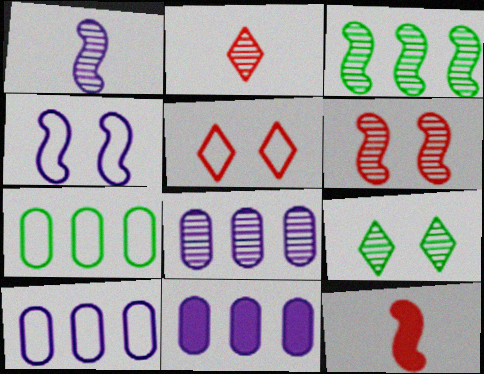[[1, 3, 6], 
[3, 4, 12], 
[8, 10, 11], 
[9, 10, 12]]